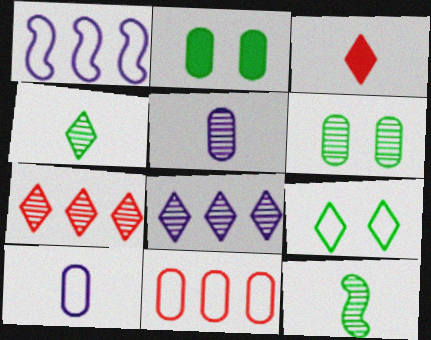[[1, 3, 6], 
[2, 5, 11], 
[3, 8, 9], 
[3, 10, 12]]